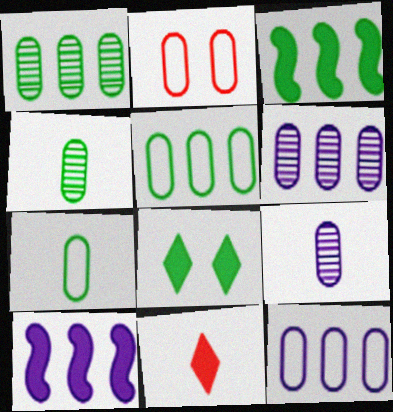[[2, 7, 12]]